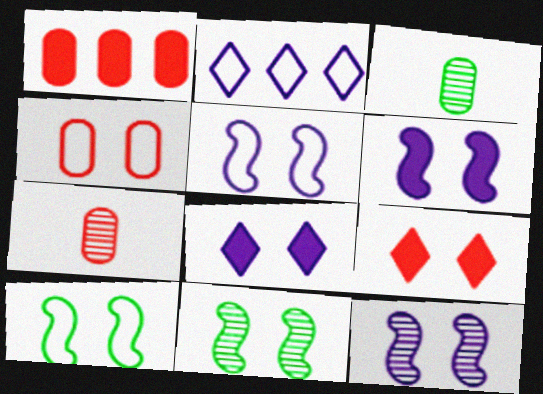[[1, 4, 7], 
[4, 8, 11], 
[5, 6, 12]]